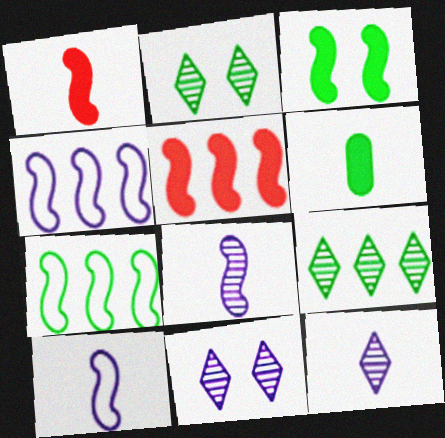[[2, 6, 7]]